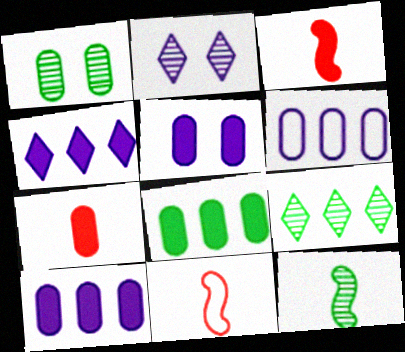[[1, 4, 11], 
[1, 6, 7], 
[1, 9, 12], 
[2, 8, 11], 
[5, 7, 8], 
[5, 9, 11]]